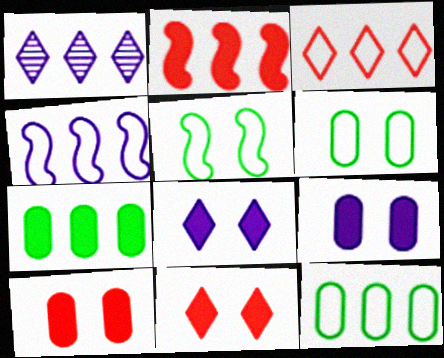[[1, 2, 12], 
[3, 4, 12]]